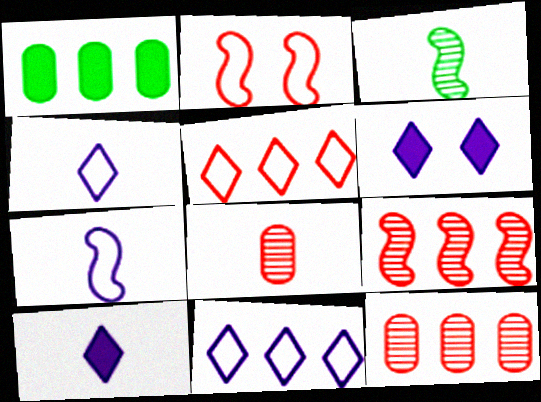[[1, 9, 11]]